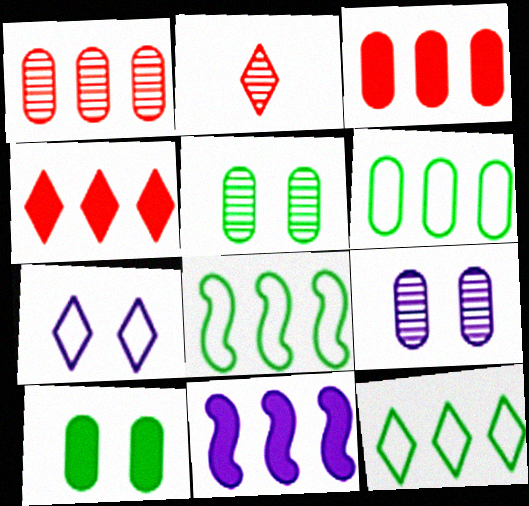[[1, 11, 12], 
[6, 8, 12]]